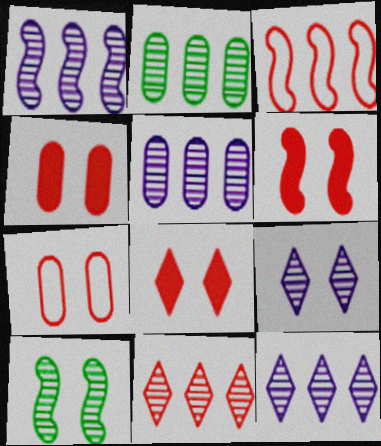[[1, 2, 11], 
[1, 5, 12], 
[4, 6, 8]]